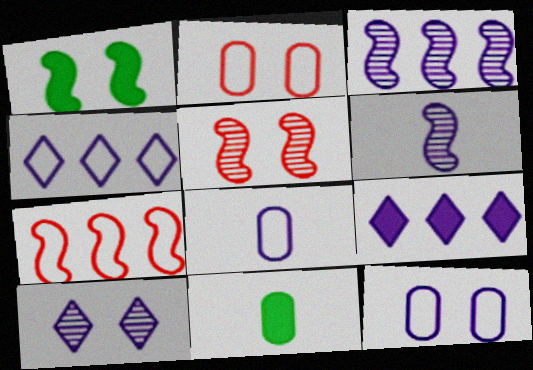[[1, 2, 10], 
[1, 6, 7], 
[4, 5, 11], 
[6, 9, 12], 
[7, 10, 11]]